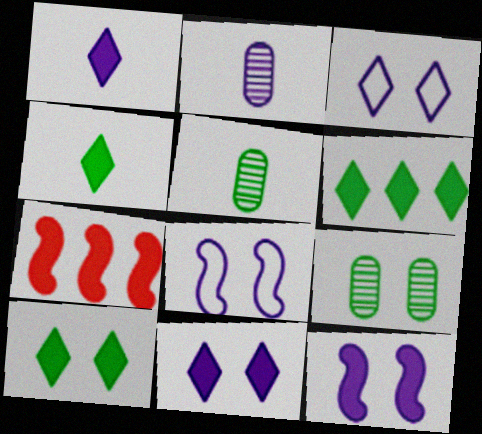[[3, 5, 7], 
[4, 6, 10]]